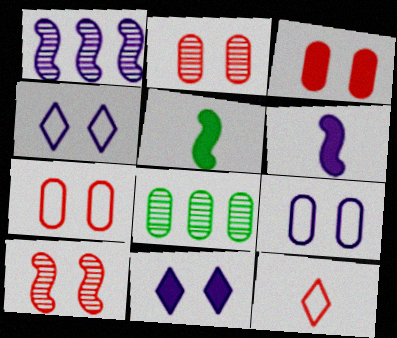[[2, 3, 7]]